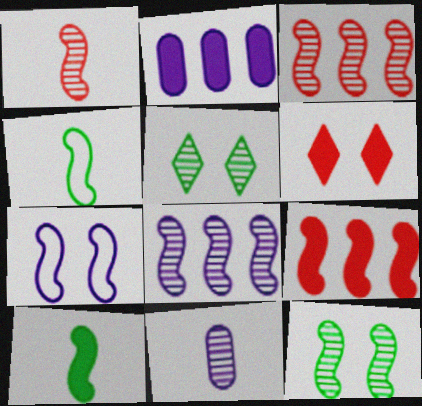[[1, 8, 12], 
[2, 6, 10], 
[3, 5, 11], 
[3, 7, 10]]